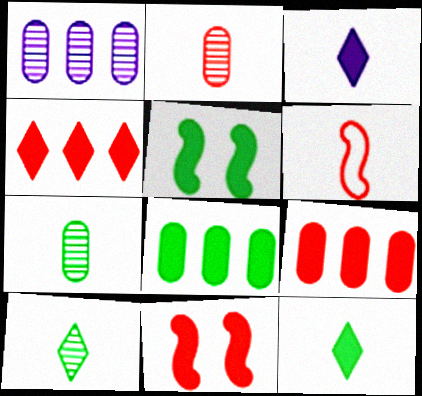[[3, 5, 9], 
[3, 6, 7], 
[3, 8, 11], 
[5, 8, 12]]